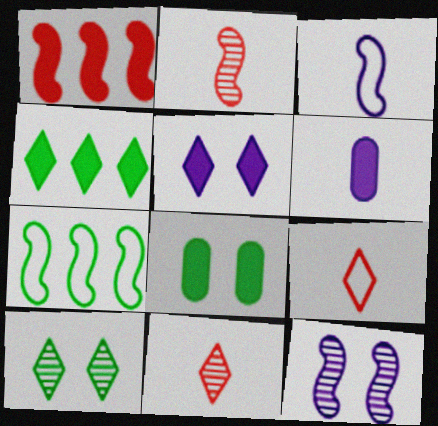[]